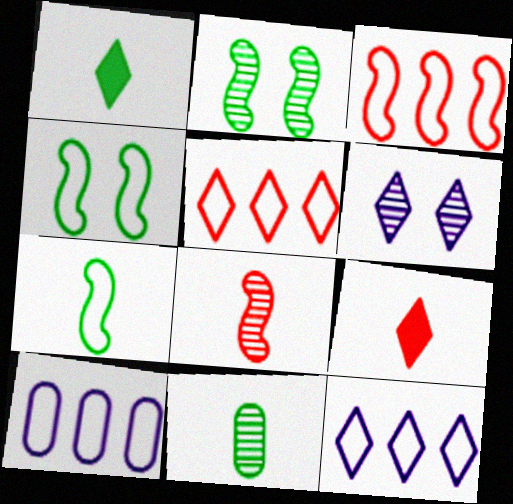[[1, 5, 6], 
[1, 7, 11], 
[2, 9, 10]]